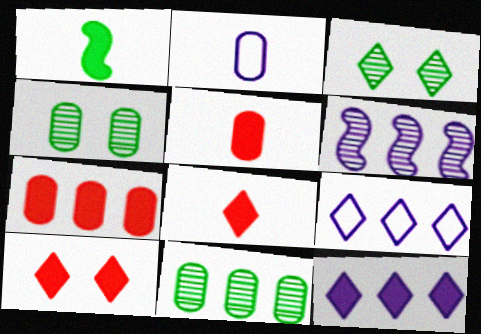[[2, 4, 7], 
[3, 8, 9]]